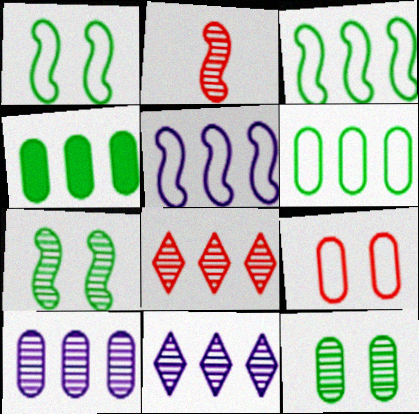[[2, 11, 12], 
[4, 5, 8]]